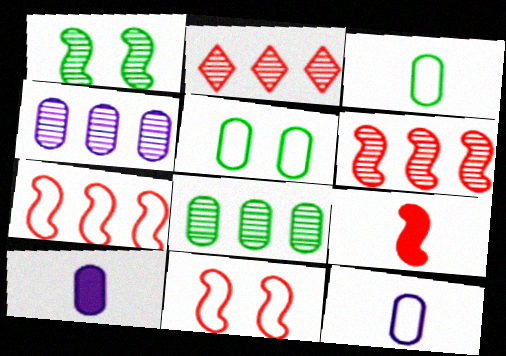[[6, 9, 11]]